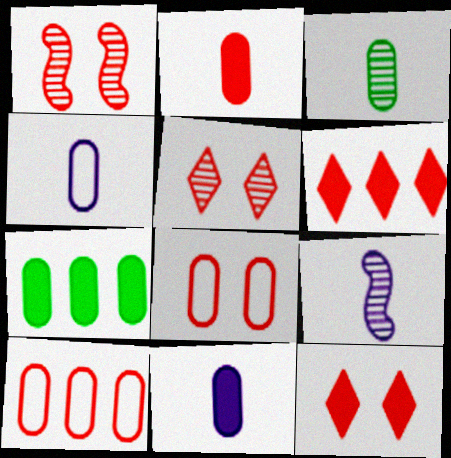[[1, 8, 12], 
[2, 3, 4]]